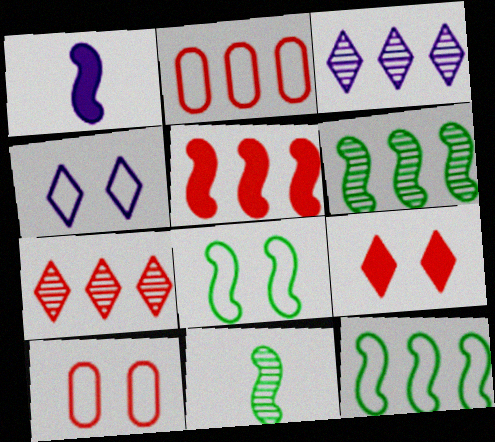[[2, 5, 7], 
[4, 8, 10]]